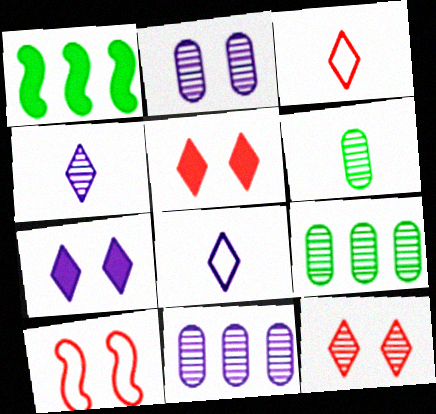[[1, 2, 3]]